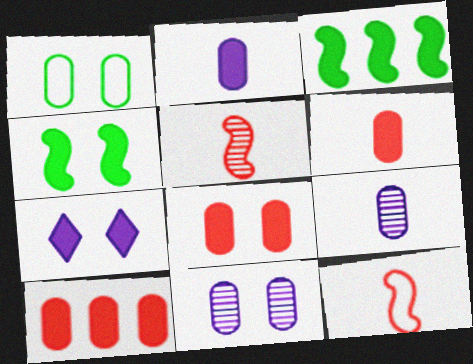[[1, 8, 11], 
[1, 9, 10], 
[3, 6, 7], 
[4, 7, 8], 
[6, 8, 10]]